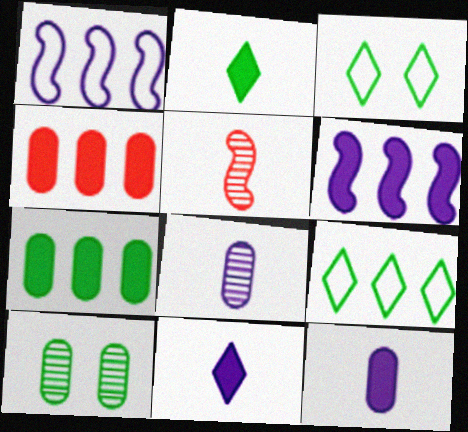[]